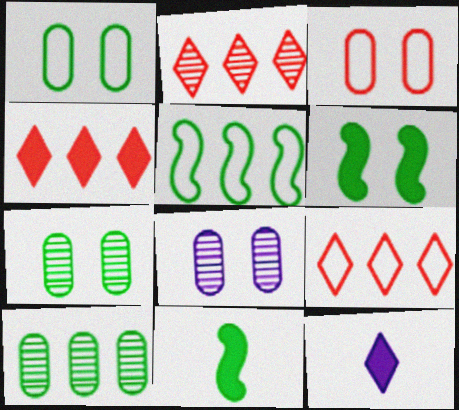[[2, 4, 9], 
[8, 9, 11]]